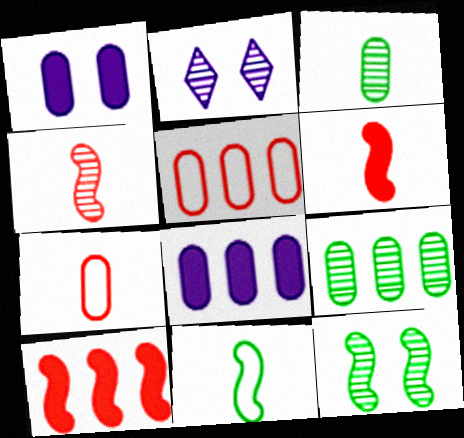[[1, 3, 5], 
[1, 7, 9], 
[2, 4, 9], 
[5, 8, 9]]